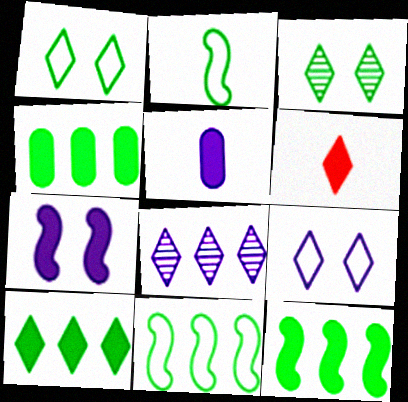[[1, 6, 8], 
[2, 3, 4], 
[4, 6, 7], 
[4, 10, 12]]